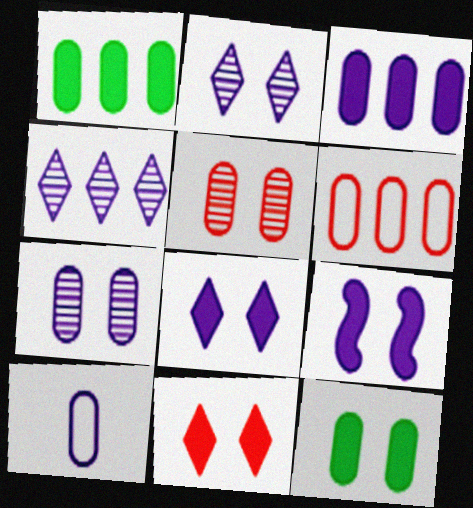[[1, 5, 10], 
[3, 7, 10], 
[4, 9, 10], 
[9, 11, 12]]